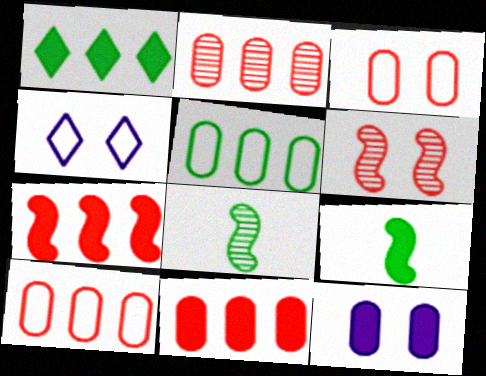[[2, 4, 9], 
[2, 10, 11], 
[4, 8, 11]]